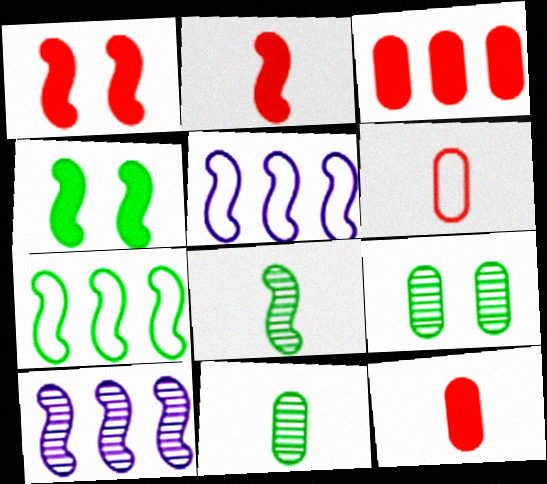[[1, 5, 8], 
[4, 7, 8]]